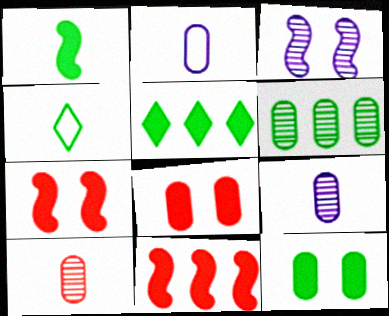[[1, 5, 12], 
[2, 6, 8]]